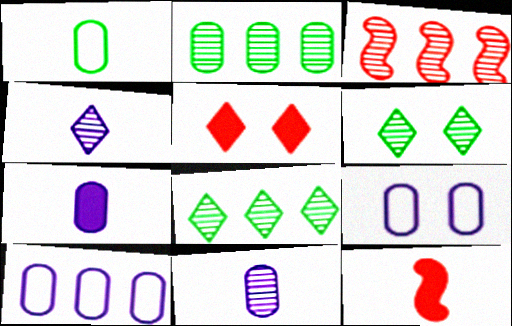[[1, 4, 12], 
[3, 6, 11], 
[6, 10, 12], 
[8, 9, 12]]